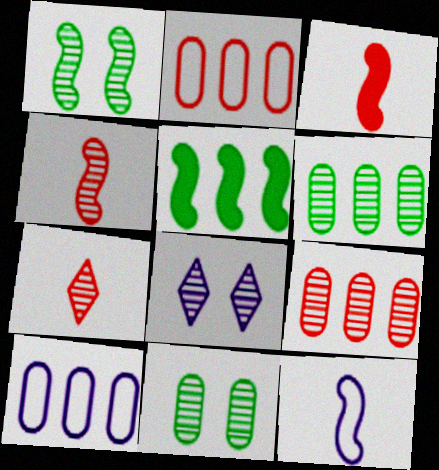[[4, 6, 8]]